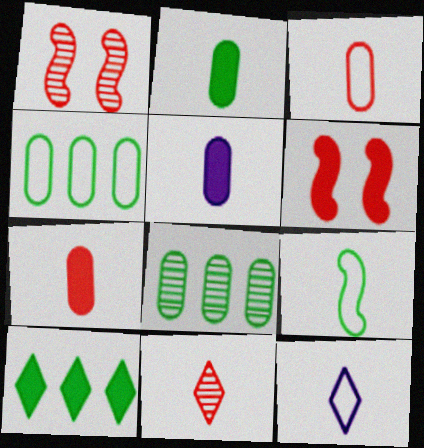[[2, 5, 7], 
[3, 9, 12], 
[5, 6, 10], 
[5, 9, 11], 
[6, 8, 12]]